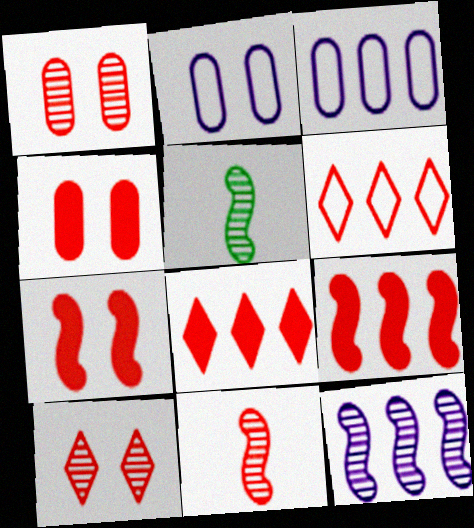[[2, 5, 8], 
[4, 6, 11]]